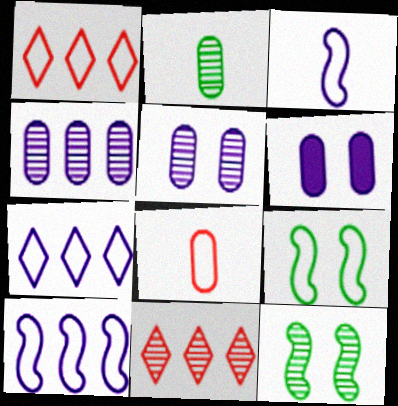[[7, 8, 9]]